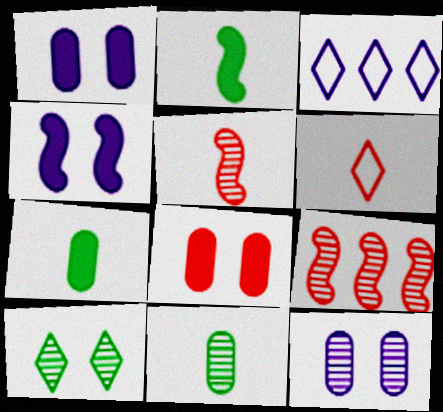[[6, 8, 9]]